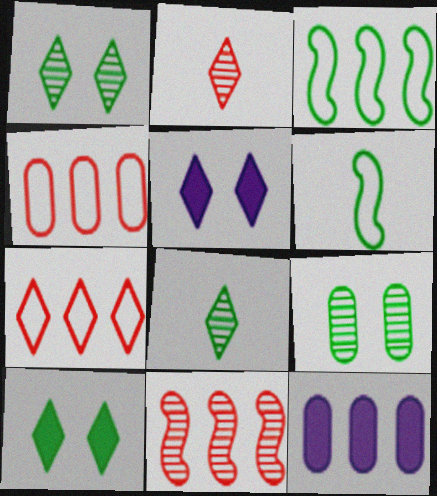[[5, 7, 8]]